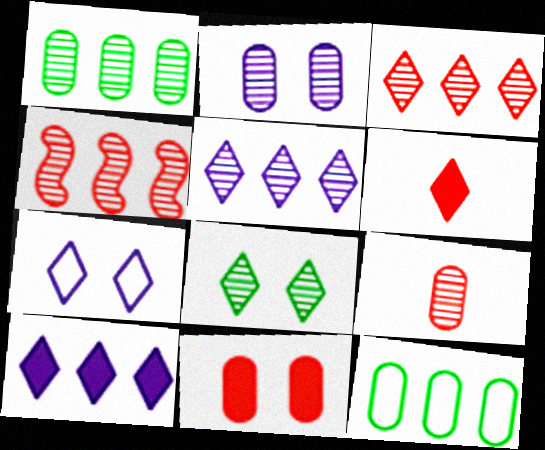[[1, 2, 9], 
[1, 4, 5], 
[4, 10, 12]]